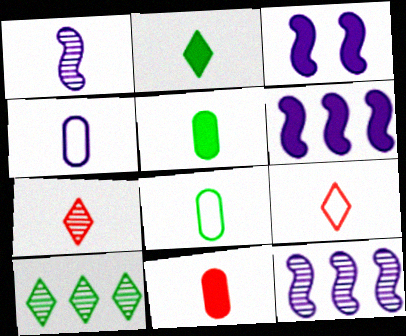[[1, 5, 9]]